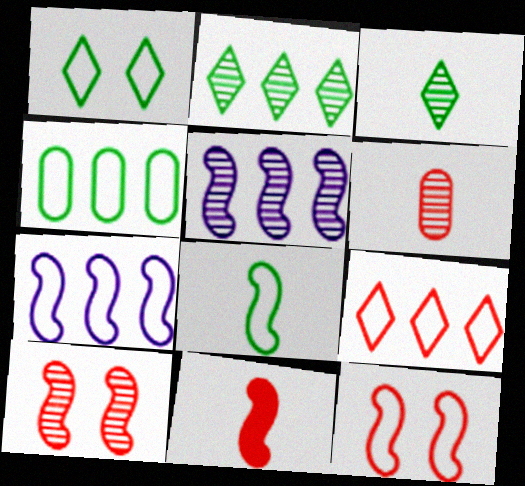[[1, 4, 8], 
[4, 7, 9], 
[7, 8, 12]]